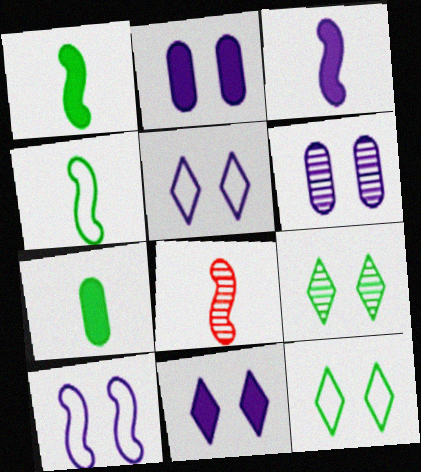[[3, 4, 8], 
[6, 10, 11]]